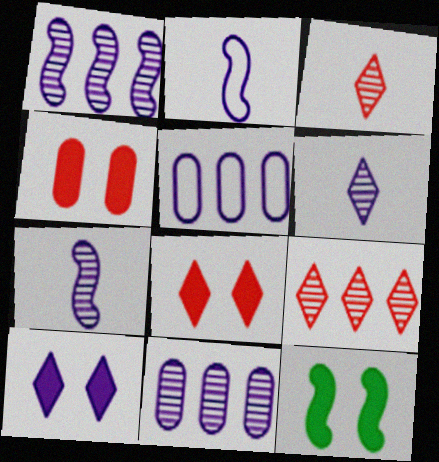[[2, 10, 11], 
[3, 5, 12], 
[4, 10, 12], 
[5, 7, 10]]